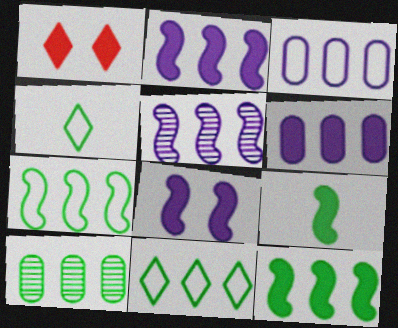[[1, 6, 9], 
[10, 11, 12]]